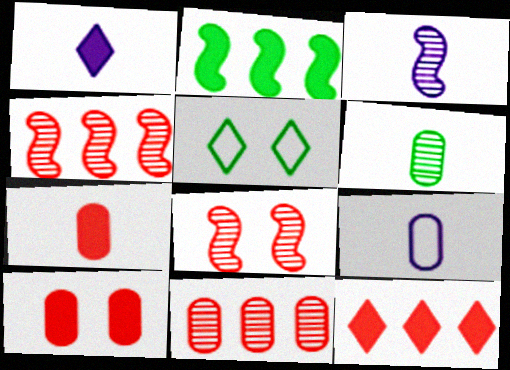[[1, 2, 10], 
[1, 3, 9], 
[2, 5, 6], 
[6, 7, 9]]